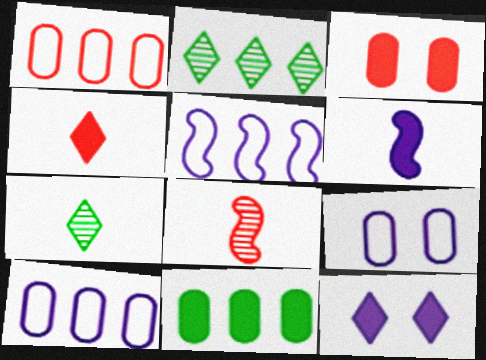[[3, 5, 7]]